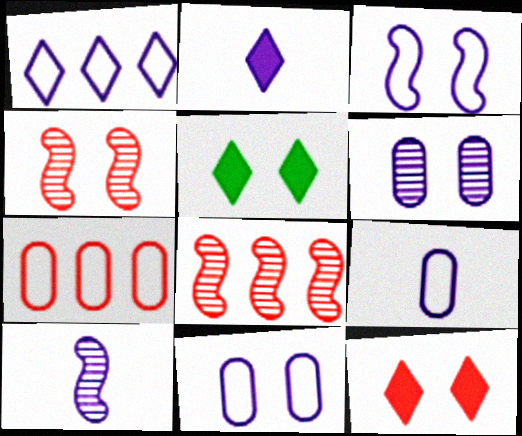[[1, 3, 9], 
[2, 9, 10], 
[4, 5, 11], 
[5, 7, 10], 
[5, 8, 9]]